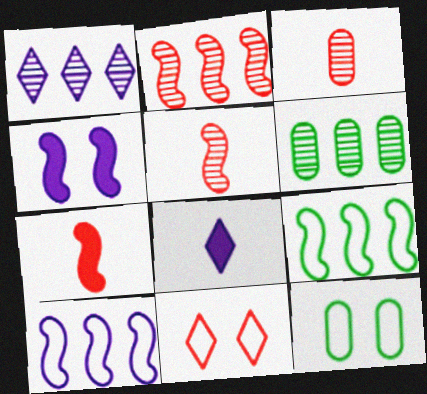[[1, 2, 6], 
[1, 7, 12], 
[2, 8, 12], 
[4, 5, 9]]